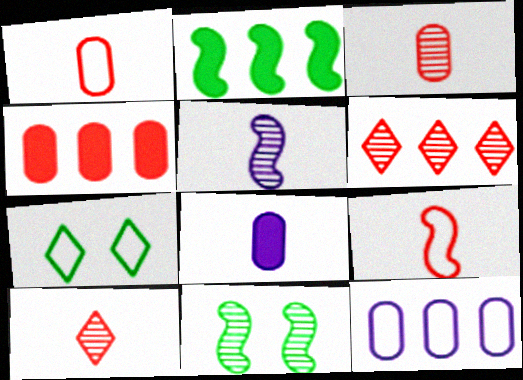[[2, 6, 12], 
[4, 5, 7], 
[7, 9, 12]]